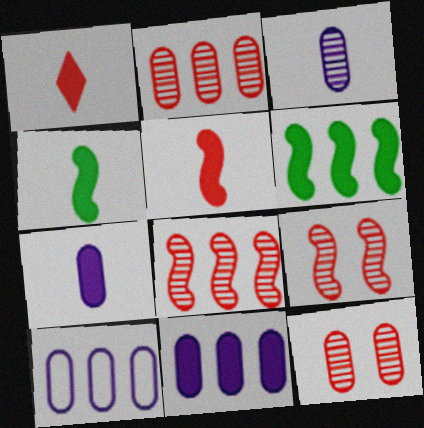[[1, 4, 7]]